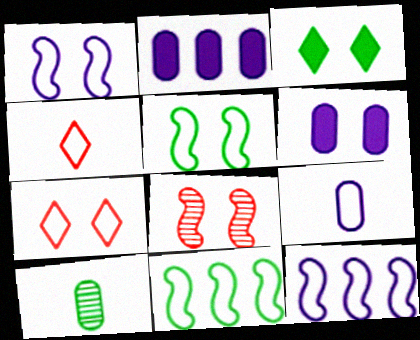[[3, 10, 11], 
[7, 9, 11]]